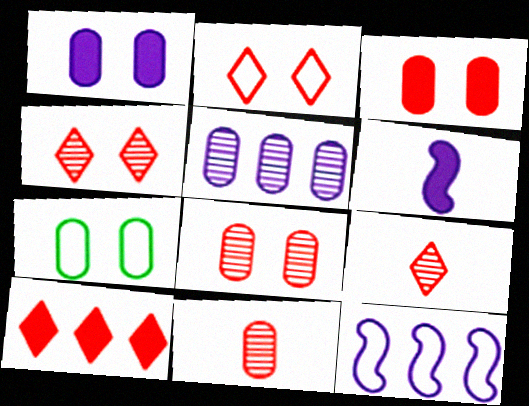[[1, 7, 8], 
[2, 9, 10]]